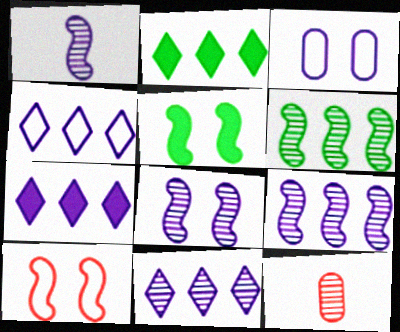[[1, 3, 7], 
[1, 8, 9], 
[4, 5, 12], 
[4, 7, 11], 
[5, 8, 10]]